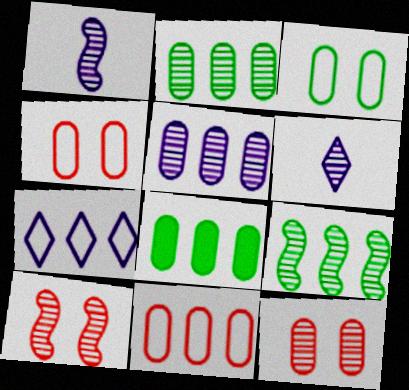[[1, 9, 10], 
[2, 6, 10], 
[5, 8, 11], 
[6, 9, 12]]